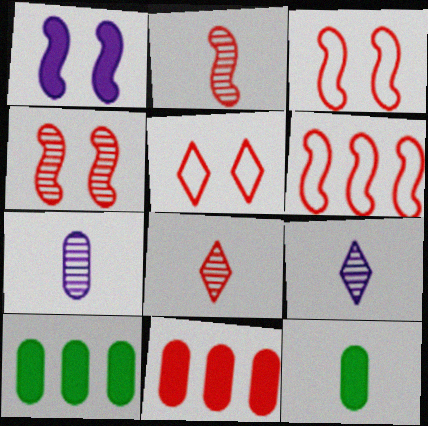[[2, 5, 11], 
[3, 8, 11], 
[3, 9, 10]]